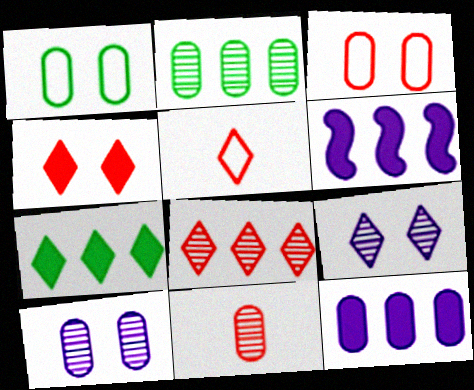[[1, 11, 12], 
[2, 10, 11], 
[4, 5, 8], 
[5, 7, 9]]